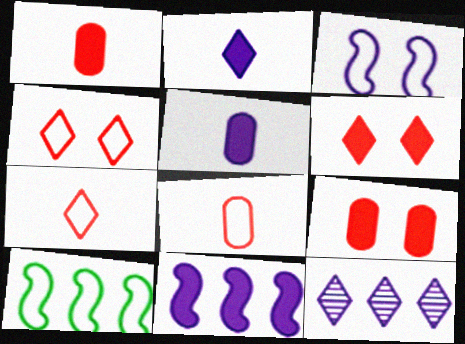[[3, 5, 12]]